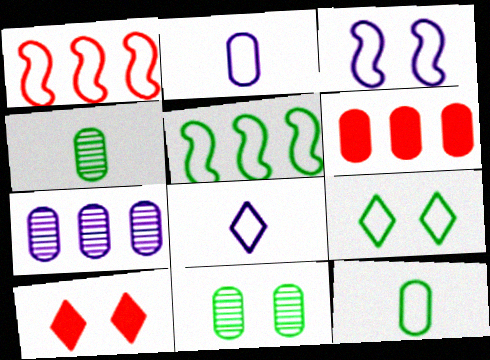[[1, 2, 9], 
[2, 6, 11], 
[3, 10, 11], 
[5, 9, 12]]